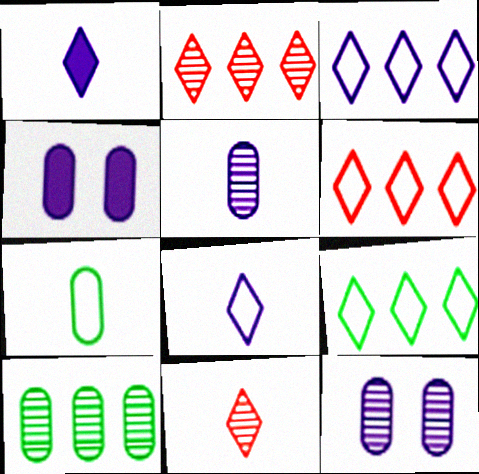[[3, 6, 9]]